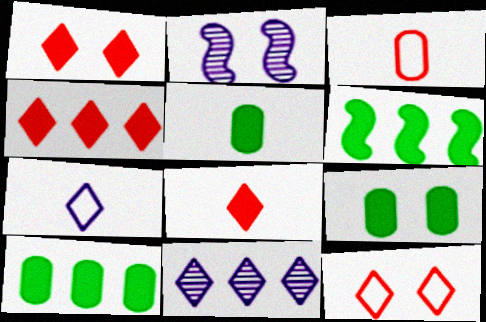[[1, 4, 8], 
[2, 9, 12], 
[5, 9, 10]]